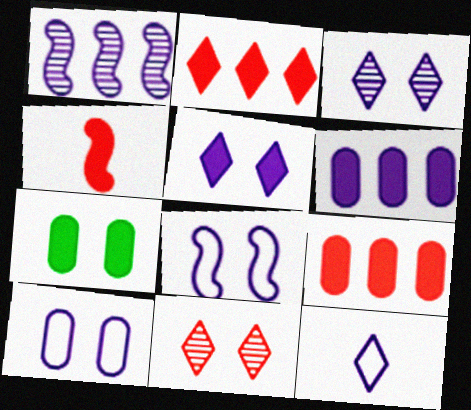[[7, 8, 11]]